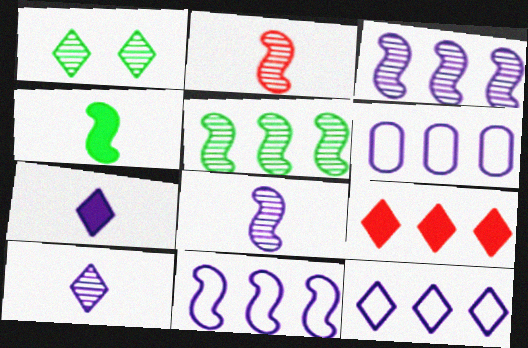[[5, 6, 9], 
[6, 11, 12]]